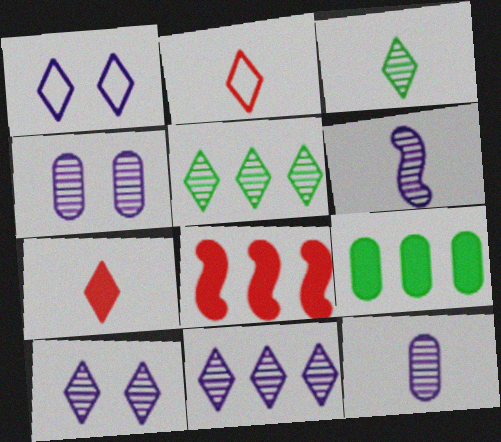[[1, 5, 7], 
[4, 6, 11]]